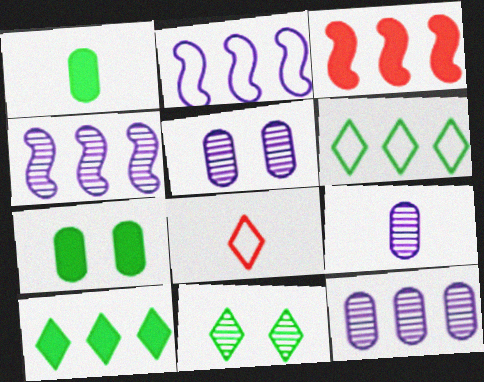[[3, 6, 12], 
[4, 7, 8], 
[5, 9, 12]]